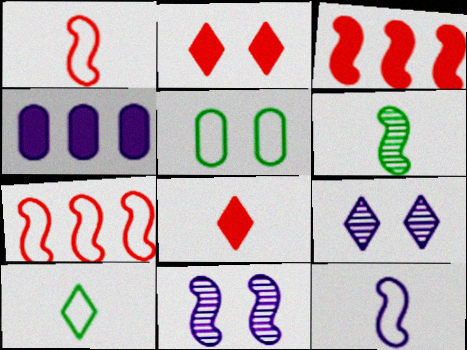[[2, 5, 11], 
[4, 9, 12]]